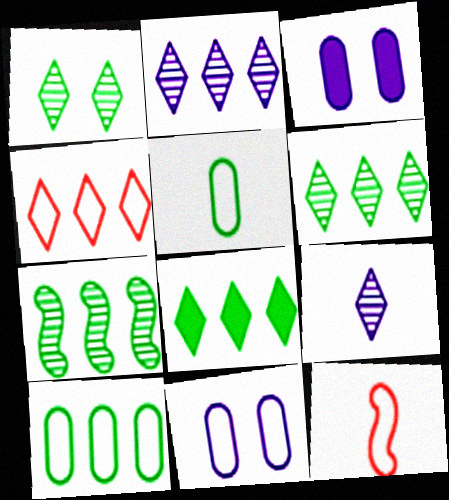[[2, 4, 8], 
[3, 6, 12], 
[7, 8, 10]]